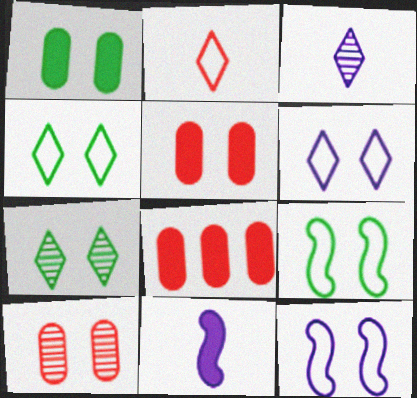[[1, 7, 9], 
[3, 8, 9], 
[5, 7, 12]]